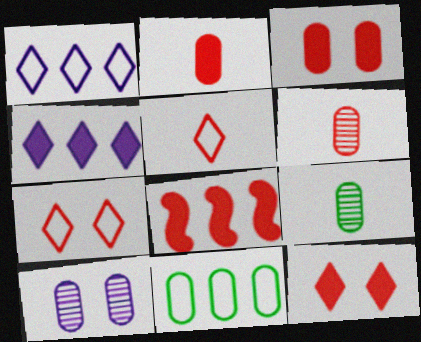[[2, 8, 12], 
[2, 10, 11], 
[6, 7, 8]]